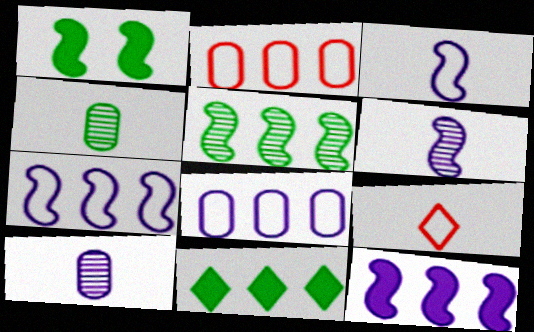[]